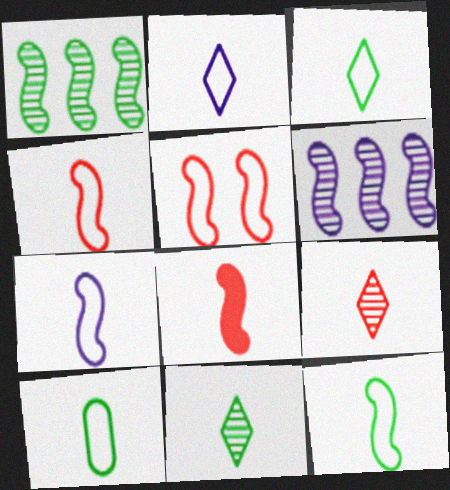[[2, 4, 10], 
[3, 10, 12], 
[4, 7, 12]]